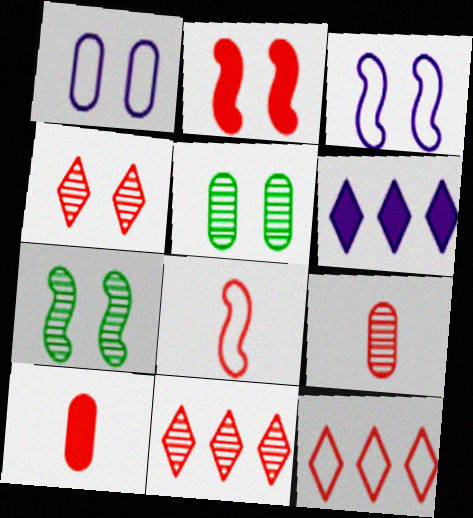[[2, 3, 7], 
[2, 9, 12], 
[5, 6, 8]]